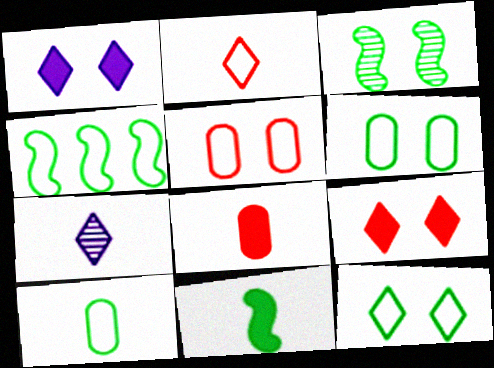[[1, 3, 5], 
[3, 4, 11], 
[4, 10, 12]]